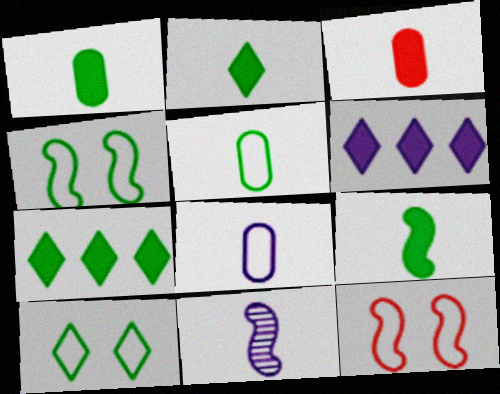[[1, 2, 9]]